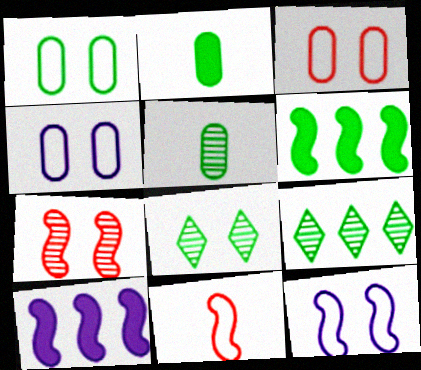[[1, 3, 4]]